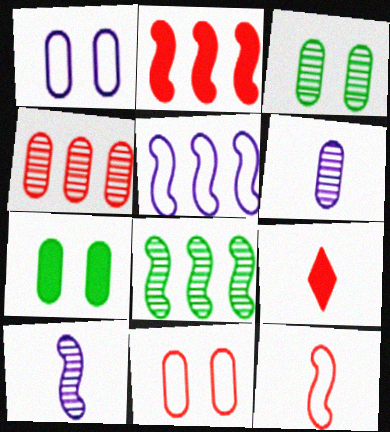[[1, 8, 9], 
[2, 5, 8], 
[3, 4, 6], 
[3, 5, 9]]